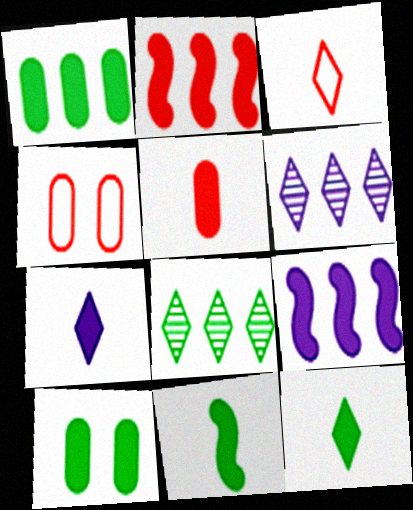[[2, 7, 10], 
[4, 6, 11], 
[5, 7, 11]]